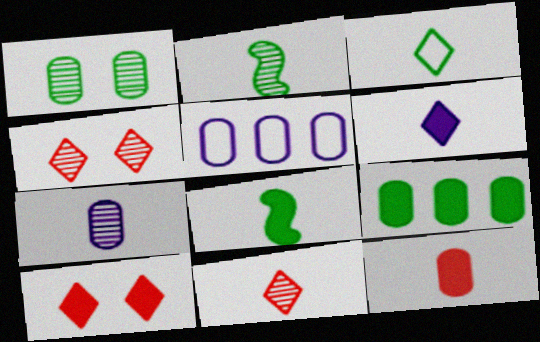[[1, 5, 12], 
[2, 5, 10], 
[2, 7, 11], 
[3, 6, 11], 
[4, 5, 8], 
[6, 8, 12]]